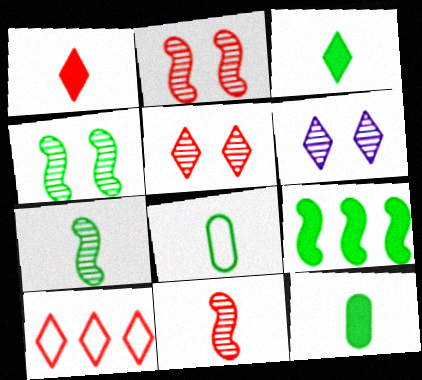[[1, 5, 10], 
[3, 6, 10], 
[3, 7, 8]]